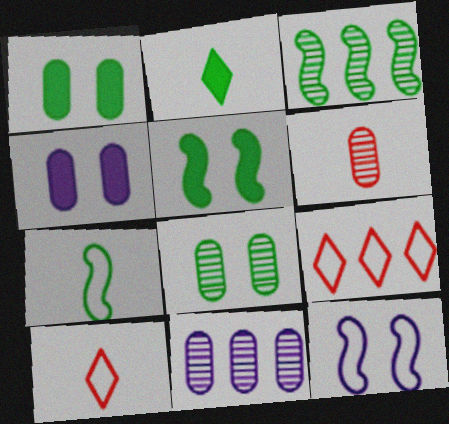[[3, 4, 10], 
[3, 5, 7], 
[5, 10, 11], 
[6, 8, 11]]